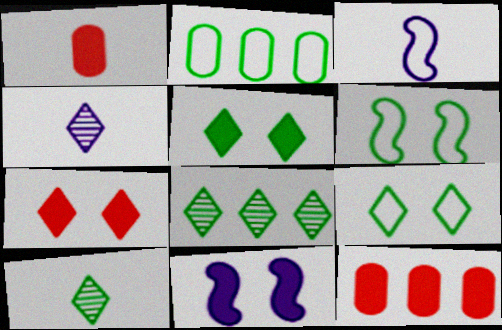[[1, 3, 10], 
[4, 6, 12]]